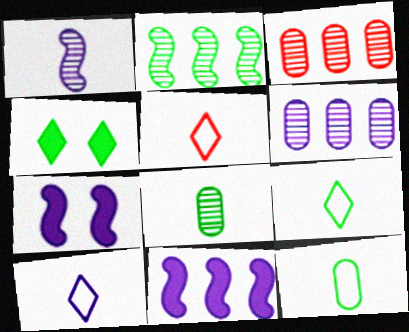[[2, 4, 12], 
[3, 7, 9], 
[5, 9, 10], 
[6, 7, 10]]